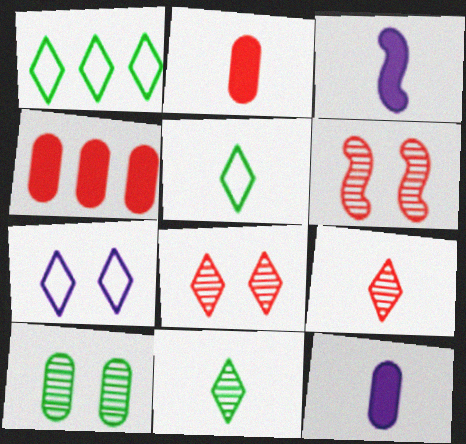[[1, 6, 12]]